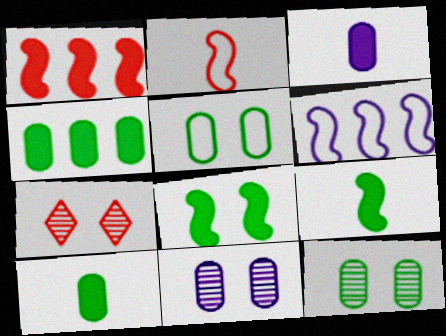[[6, 7, 10]]